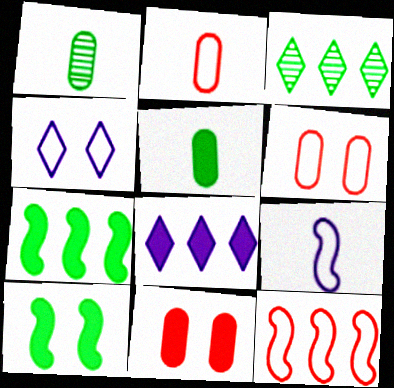[[3, 9, 11]]